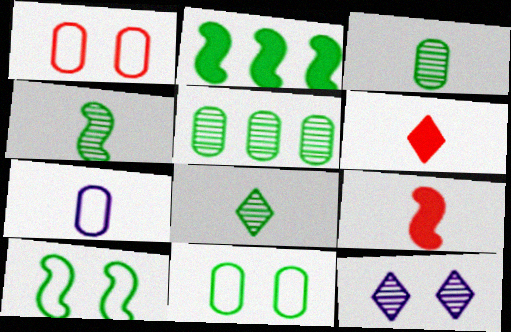[[2, 4, 10], 
[2, 8, 11], 
[3, 4, 8], 
[4, 6, 7], 
[7, 8, 9]]